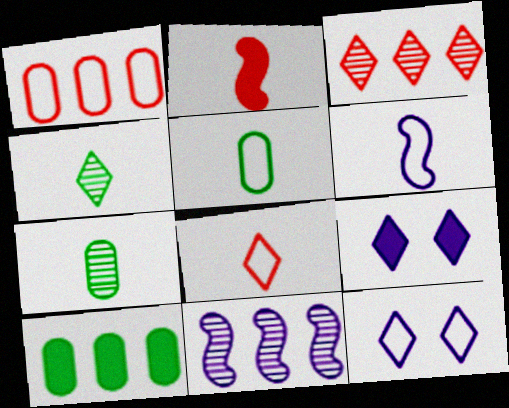[[2, 9, 10], 
[5, 6, 8]]